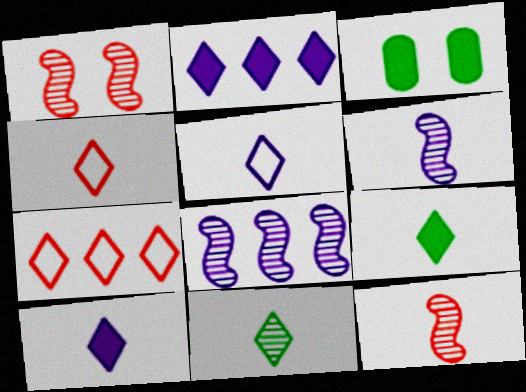[[3, 4, 8], 
[3, 6, 7], 
[4, 10, 11]]